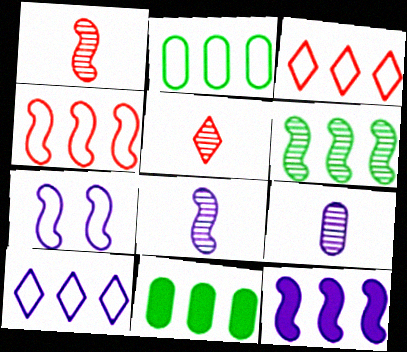[[2, 4, 10], 
[4, 6, 12], 
[5, 7, 11], 
[7, 8, 12]]